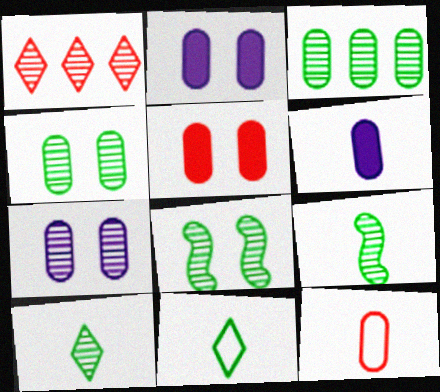[[1, 7, 9], 
[2, 3, 12], 
[3, 8, 10]]